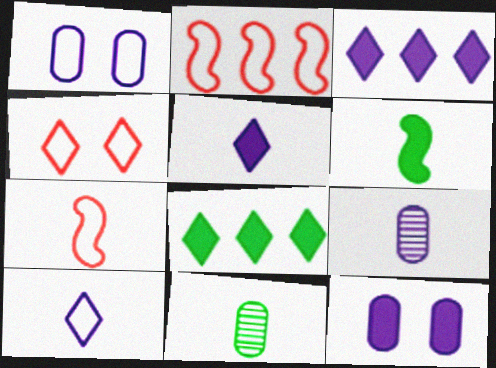[[5, 7, 11]]